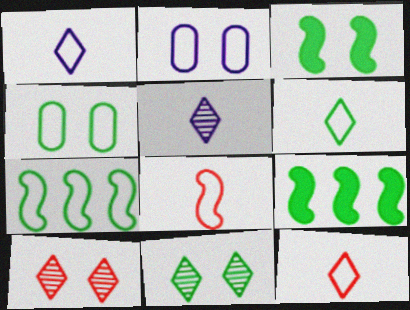[[1, 6, 12], 
[2, 3, 10], 
[2, 7, 12], 
[3, 4, 11], 
[4, 6, 7]]